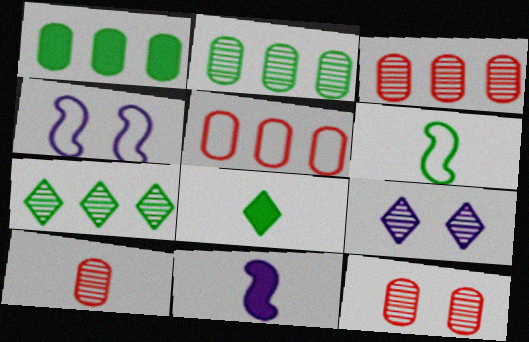[[3, 4, 8], 
[3, 10, 12]]